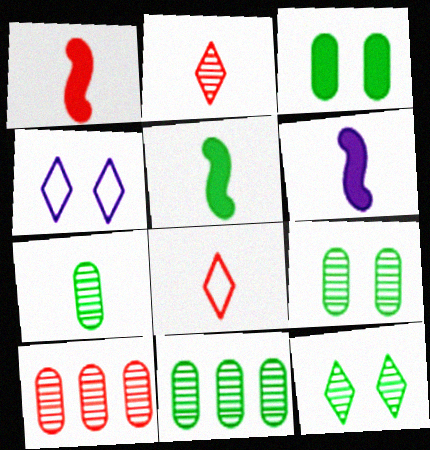[[1, 4, 11], 
[1, 5, 6], 
[4, 5, 10], 
[6, 7, 8], 
[7, 9, 11]]